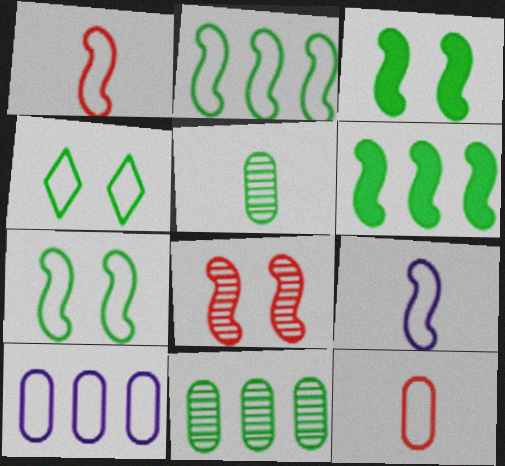[[1, 4, 10], 
[4, 5, 6], 
[6, 8, 9]]